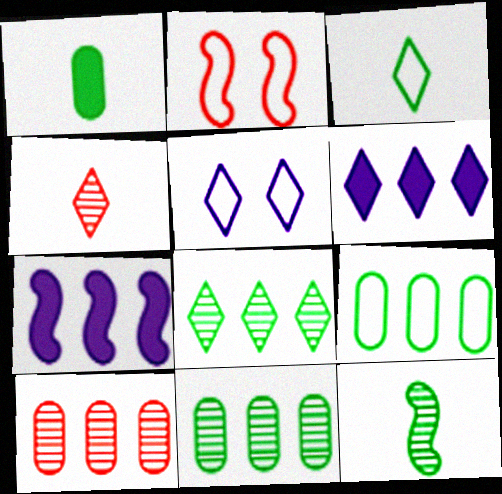[[1, 3, 12], 
[2, 7, 12]]